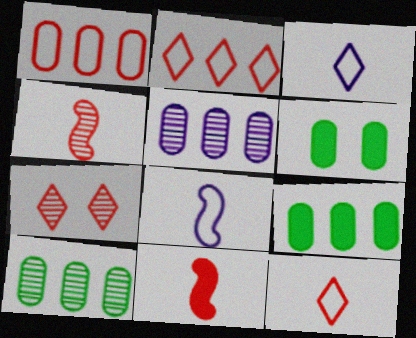[[1, 5, 9], 
[1, 7, 11], 
[7, 8, 9]]